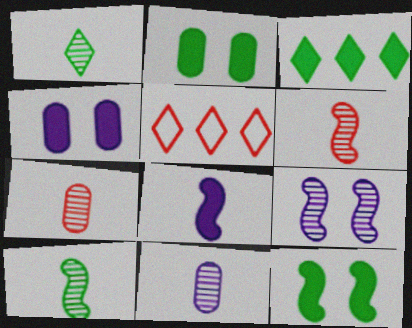[[1, 6, 11], 
[4, 5, 10], 
[5, 11, 12]]